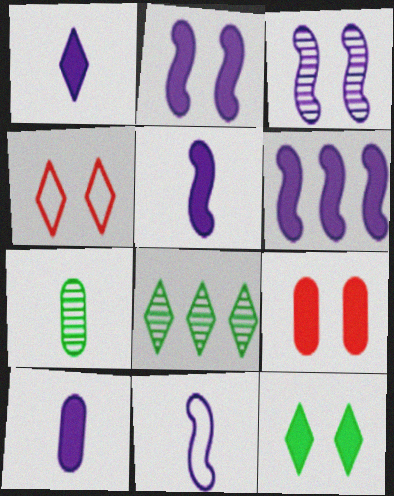[[1, 4, 8], 
[1, 5, 10], 
[2, 5, 6], 
[2, 9, 12], 
[3, 6, 11], 
[4, 6, 7], 
[8, 9, 11]]